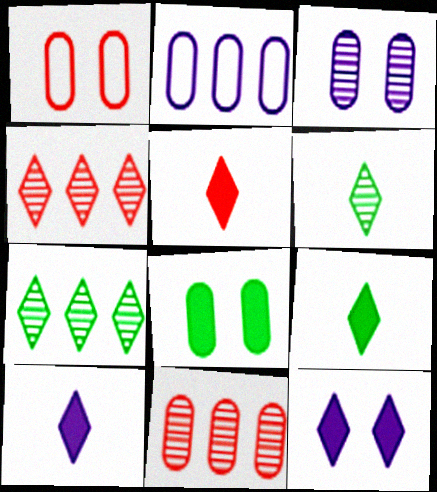[[1, 3, 8], 
[5, 9, 10]]